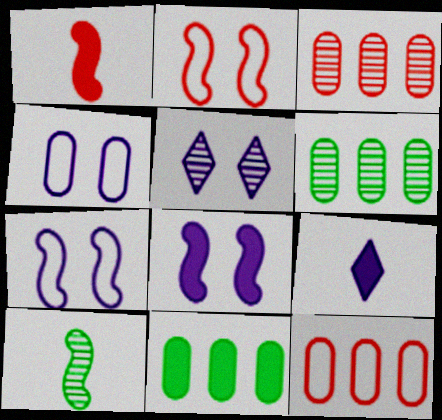[[2, 6, 9], 
[3, 5, 10], 
[4, 5, 8]]